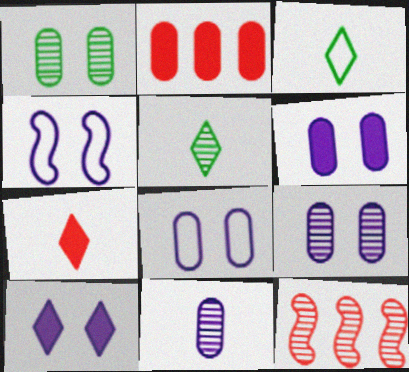[[2, 4, 5], 
[3, 6, 12], 
[4, 9, 10], 
[5, 9, 12], 
[6, 8, 9]]